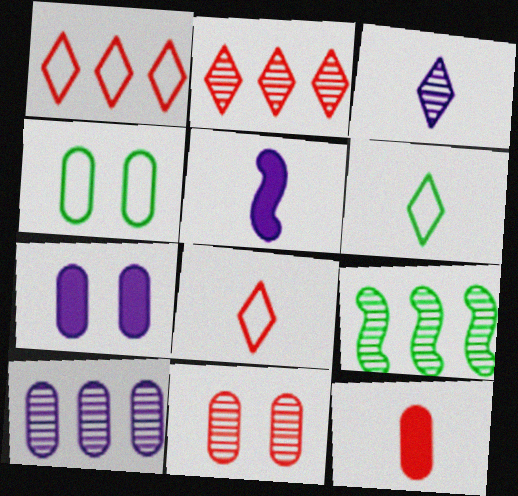[[2, 4, 5], 
[2, 9, 10], 
[3, 9, 11], 
[4, 7, 11], 
[4, 10, 12], 
[7, 8, 9]]